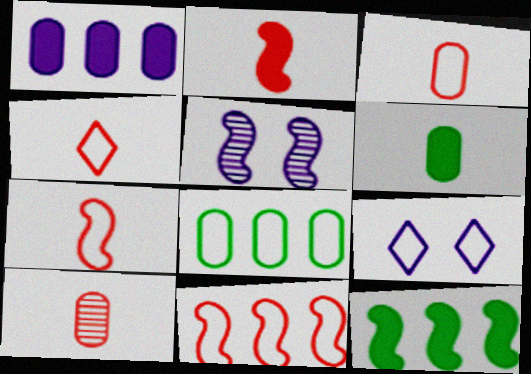[[2, 4, 10], 
[3, 4, 7], 
[5, 7, 12], 
[7, 8, 9], 
[9, 10, 12]]